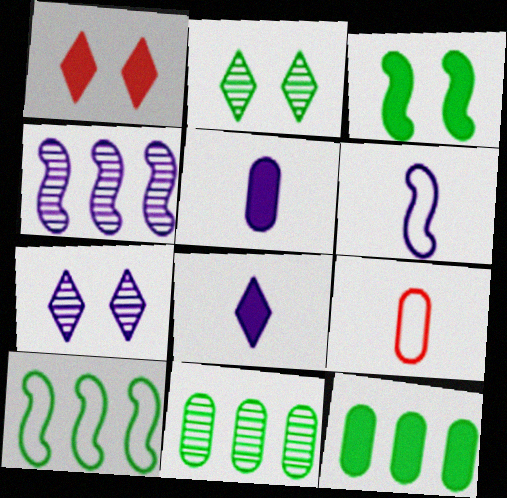[[1, 6, 11]]